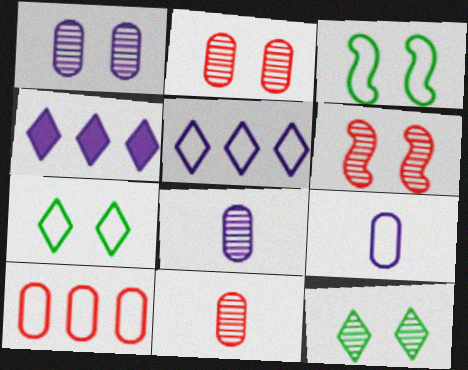[[1, 6, 12], 
[3, 4, 11]]